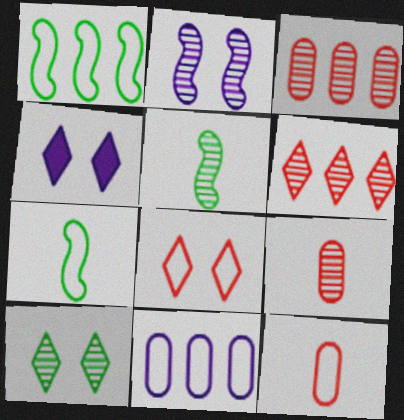[[1, 4, 9], 
[3, 4, 7], 
[4, 8, 10], 
[7, 8, 11]]